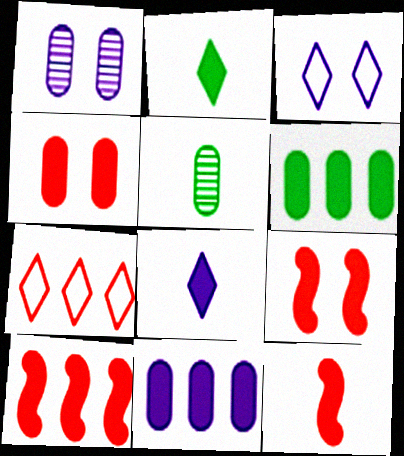[[2, 9, 11], 
[3, 5, 10], 
[6, 8, 9], 
[9, 10, 12]]